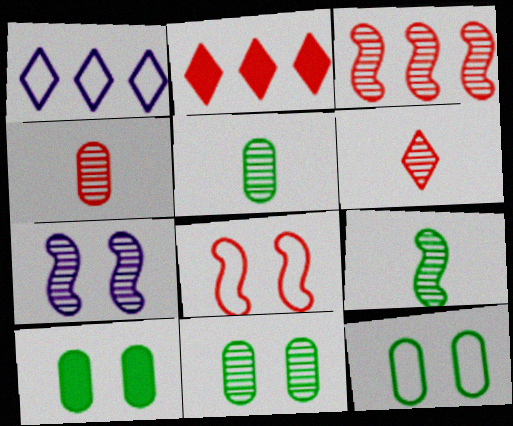[[2, 4, 8], 
[3, 7, 9], 
[10, 11, 12]]